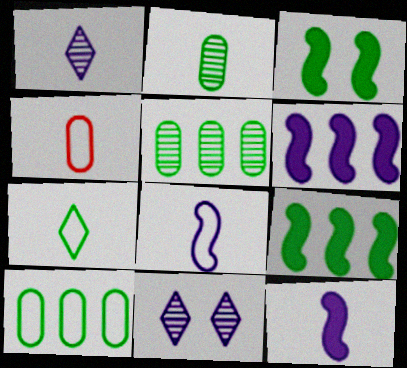[[3, 5, 7], 
[4, 7, 8], 
[4, 9, 11]]